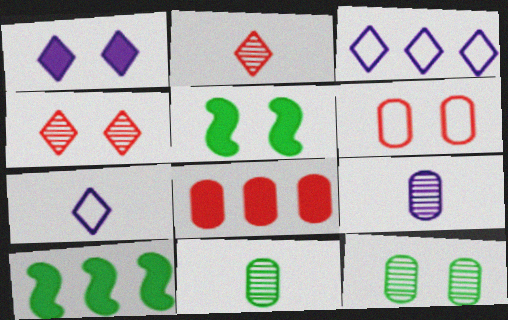[]